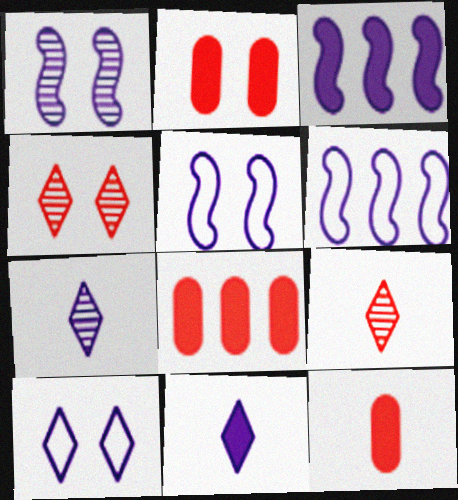[[2, 8, 12]]